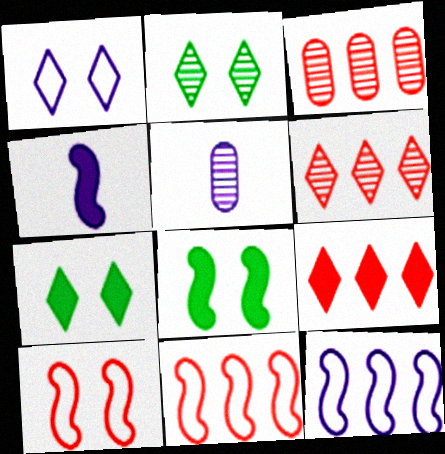[[3, 9, 11], 
[5, 7, 11]]